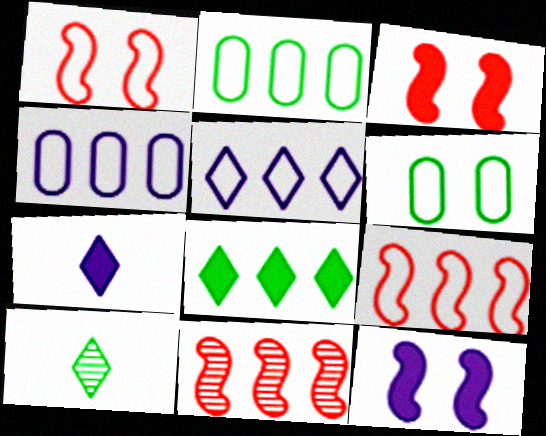[[2, 5, 9], 
[3, 4, 10], 
[4, 8, 11], 
[6, 7, 11]]